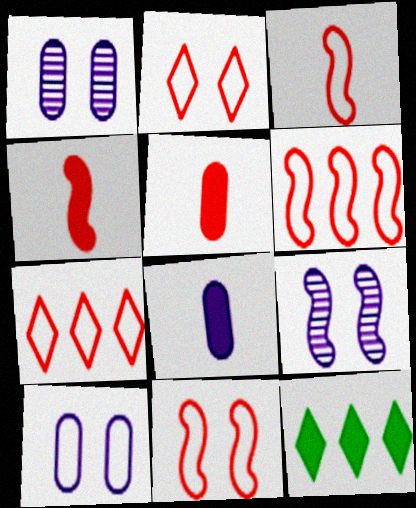[[1, 3, 12], 
[3, 6, 11]]